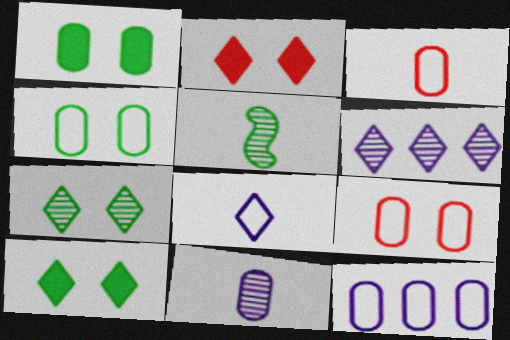[[2, 5, 12], 
[3, 4, 12]]